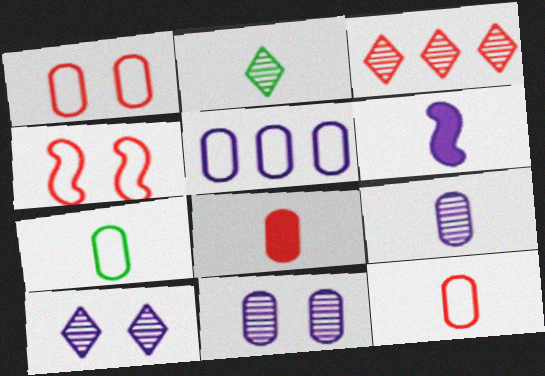[[1, 5, 7], 
[2, 3, 10], 
[2, 6, 12], 
[3, 4, 8], 
[5, 6, 10], 
[7, 8, 9]]